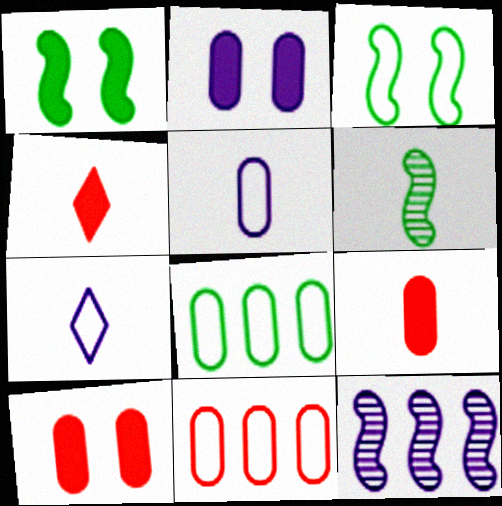[[2, 7, 12], 
[3, 7, 11], 
[4, 5, 6], 
[6, 7, 9]]